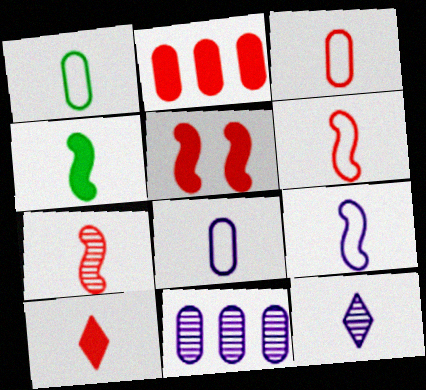[[1, 3, 8], 
[2, 5, 10], 
[3, 4, 12], 
[3, 7, 10], 
[4, 7, 9]]